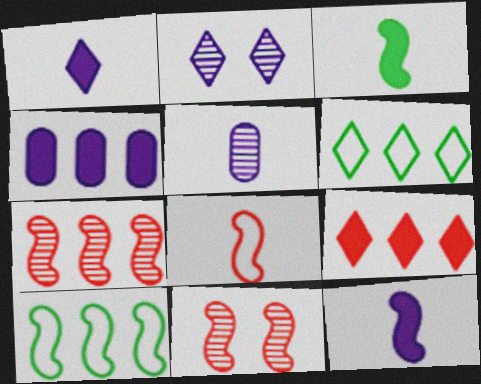[[4, 6, 7], 
[10, 11, 12]]